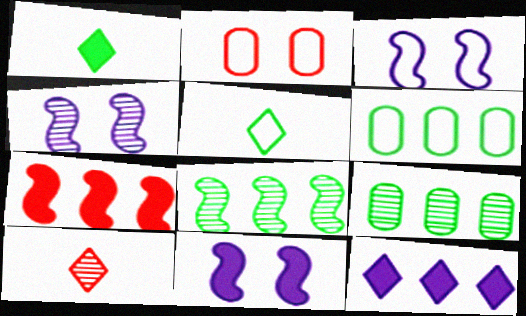[[2, 7, 10], 
[3, 4, 11], 
[4, 9, 10], 
[6, 10, 11]]